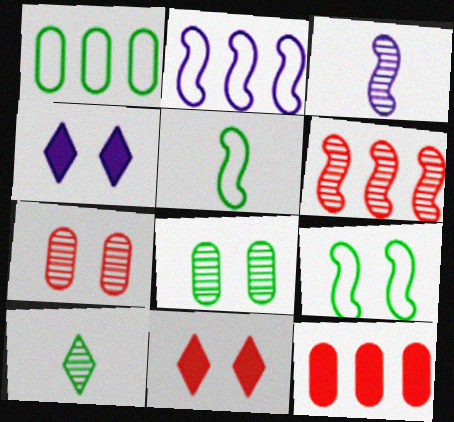[[1, 3, 11], 
[4, 7, 9]]